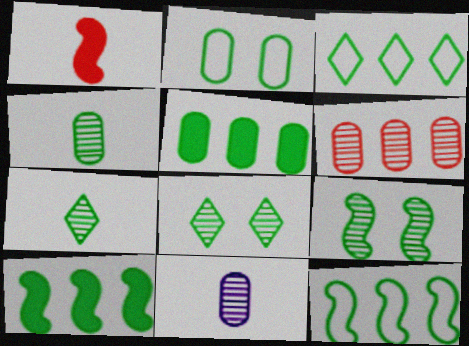[[2, 4, 5], 
[2, 7, 10]]